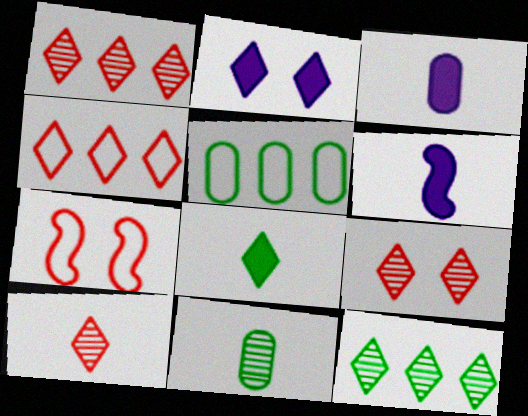[[1, 9, 10], 
[3, 7, 12], 
[5, 6, 9]]